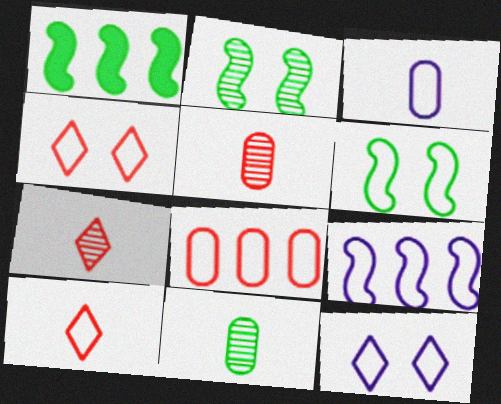[[1, 5, 12], 
[3, 9, 12]]